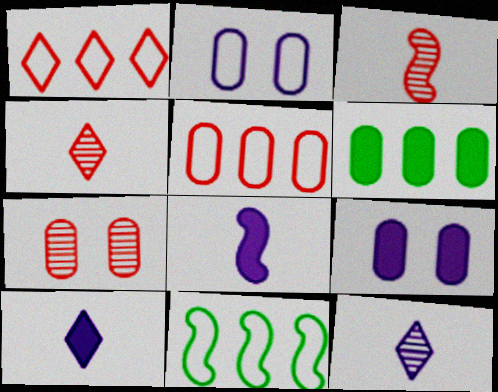[[4, 9, 11], 
[7, 10, 11]]